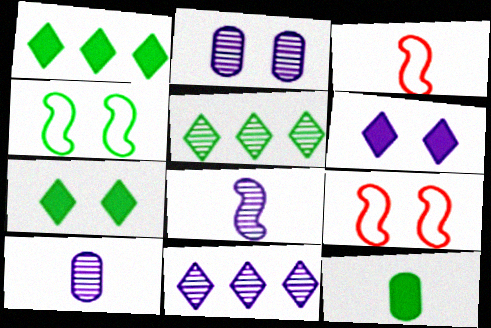[[1, 2, 3], 
[1, 9, 10], 
[2, 7, 9], 
[2, 8, 11], 
[4, 5, 12], 
[9, 11, 12]]